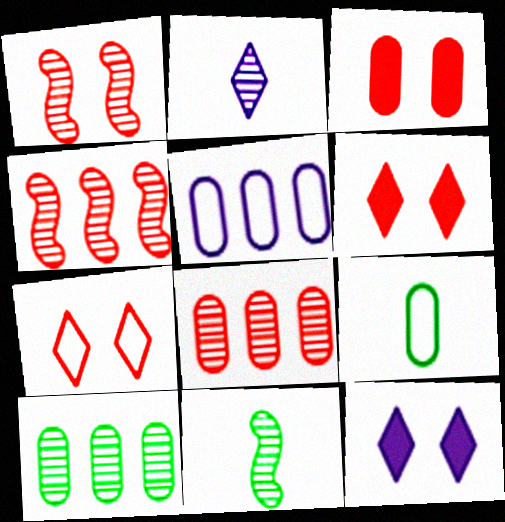[[1, 2, 10], 
[1, 3, 7], 
[4, 9, 12], 
[5, 6, 11]]